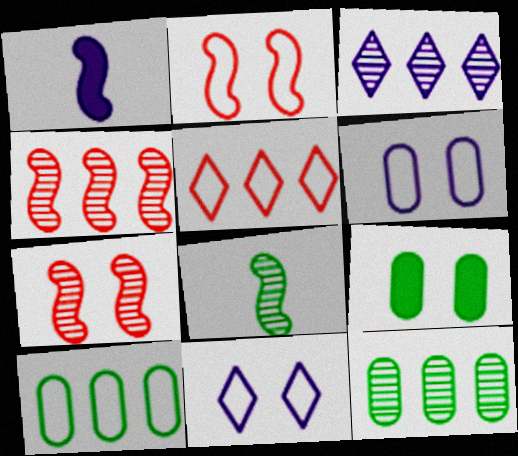[[1, 3, 6], 
[3, 4, 12], 
[7, 9, 11]]